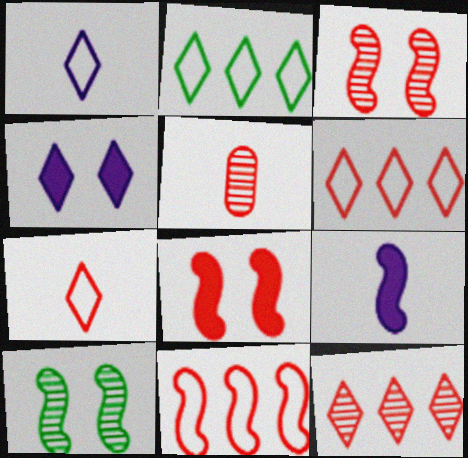[[3, 5, 12], 
[5, 6, 8], 
[9, 10, 11]]